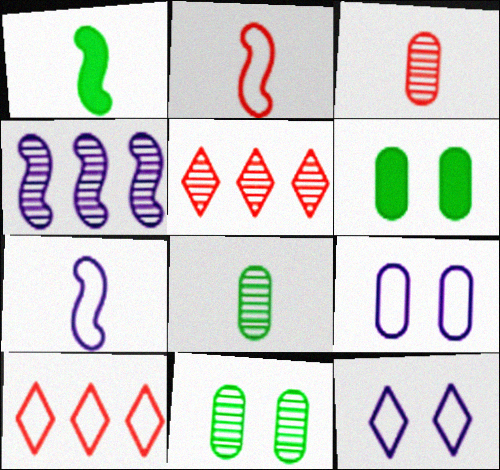[[1, 5, 9], 
[5, 6, 7]]